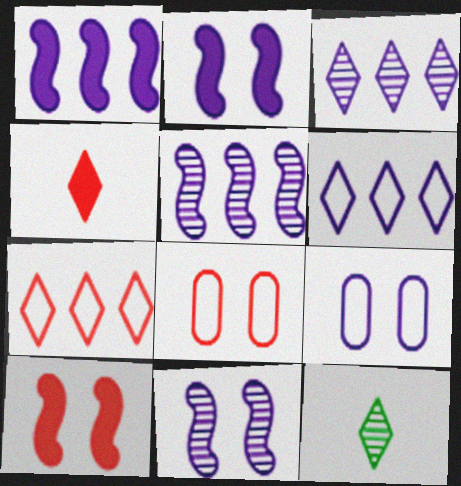[[1, 8, 12]]